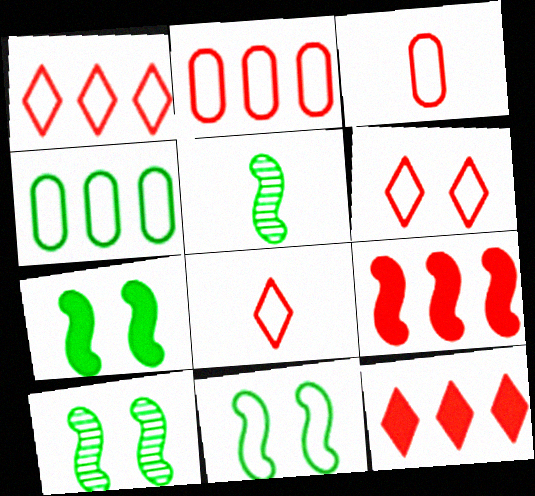[[1, 6, 8], 
[7, 10, 11]]